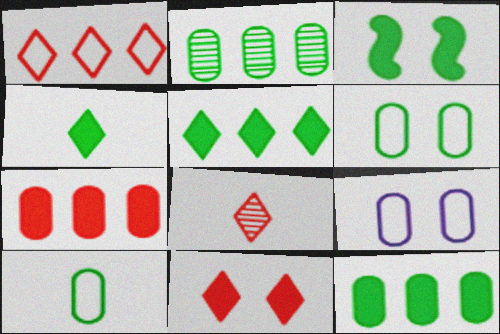[[1, 8, 11], 
[3, 4, 12]]